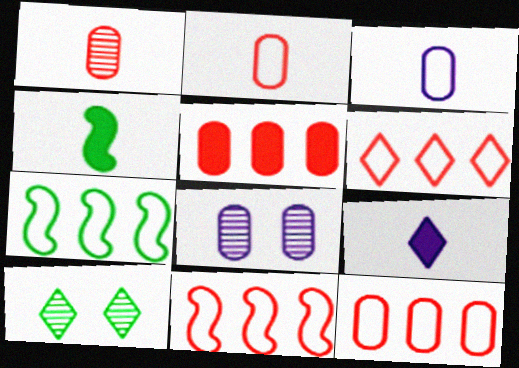[[4, 6, 8], 
[6, 9, 10], 
[6, 11, 12]]